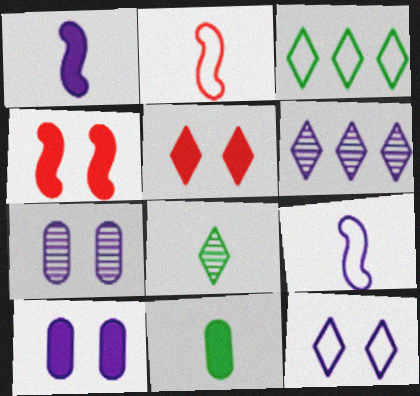[[6, 9, 10]]